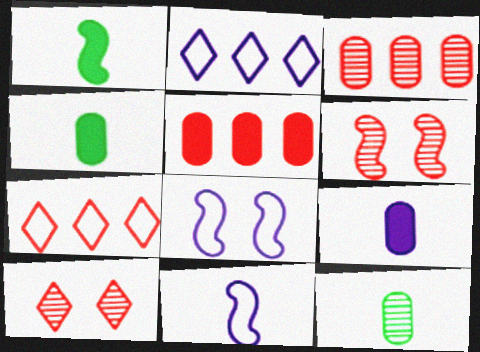[[2, 4, 6]]